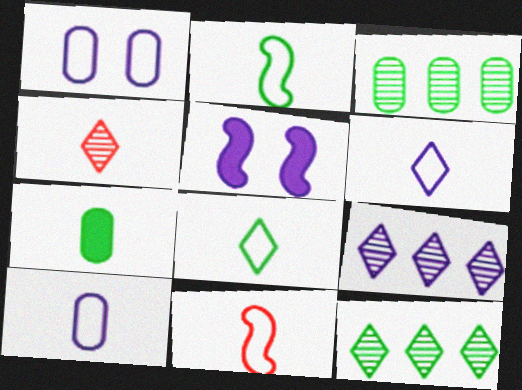[[5, 9, 10], 
[8, 10, 11]]